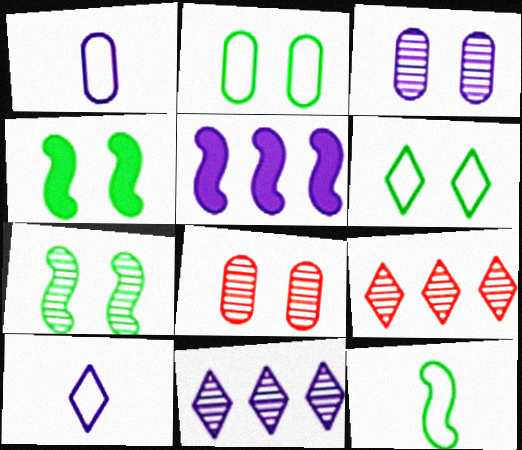[[1, 4, 9], 
[3, 5, 10]]